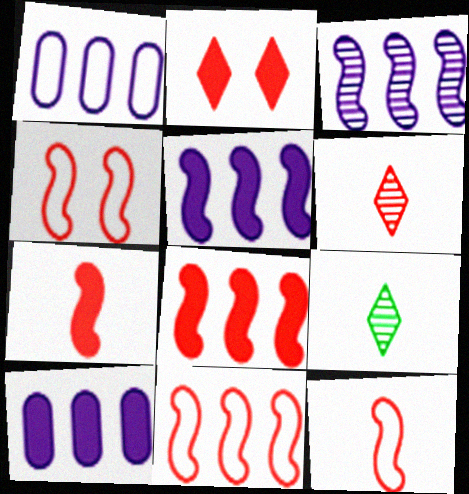[[4, 9, 10], 
[4, 11, 12]]